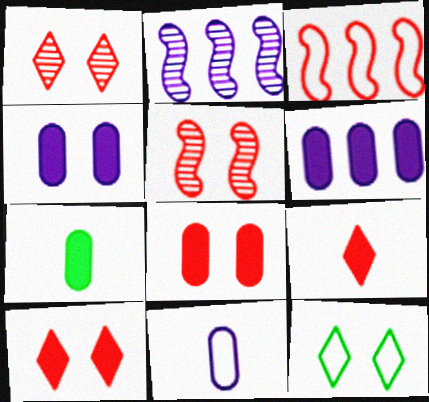[[3, 11, 12], 
[4, 5, 12], 
[6, 7, 8]]